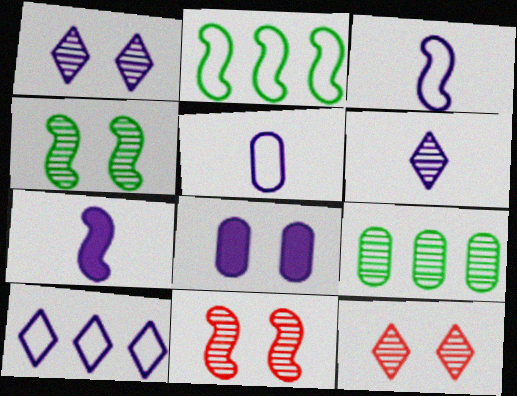[[2, 7, 11], 
[5, 6, 7], 
[6, 9, 11]]